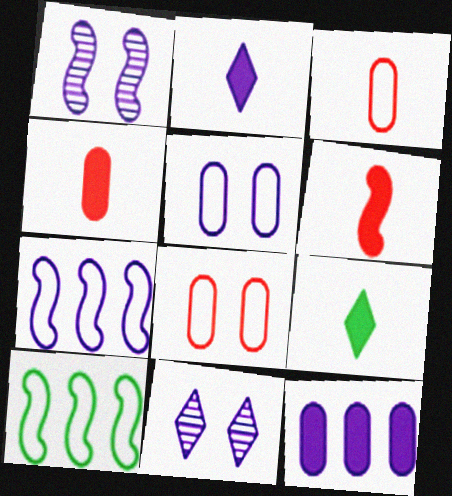[[1, 6, 10], 
[4, 10, 11]]